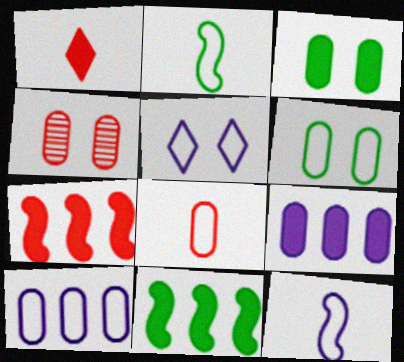[[5, 10, 12], 
[6, 8, 10]]